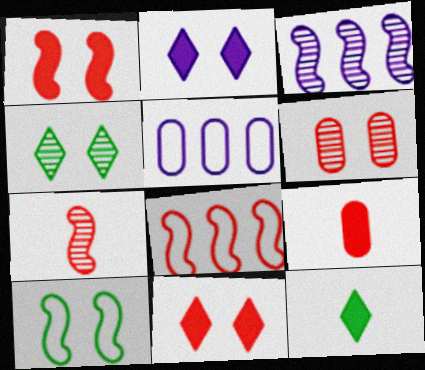[[1, 7, 8], 
[2, 6, 10]]